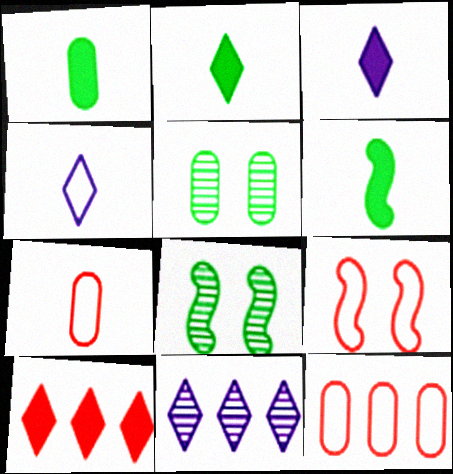[[1, 2, 6], 
[1, 9, 11], 
[3, 8, 12]]